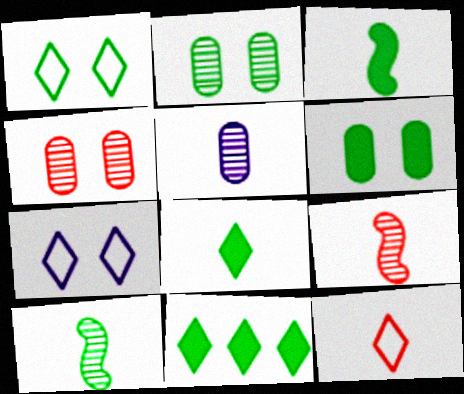[[3, 5, 12], 
[3, 6, 11]]